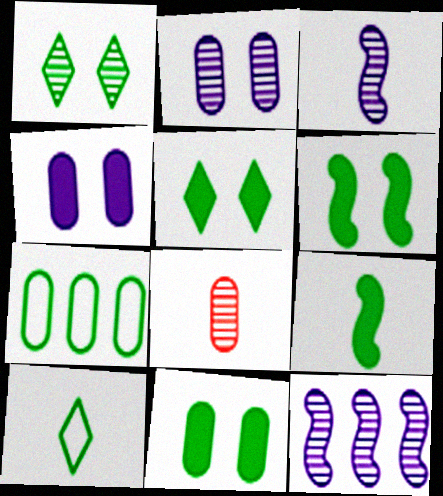[[1, 7, 9], 
[1, 8, 12], 
[4, 7, 8], 
[5, 6, 11]]